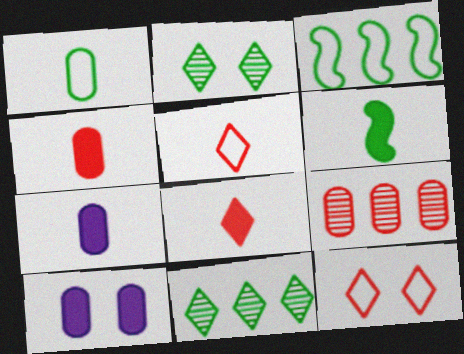[[1, 9, 10], 
[6, 7, 8]]